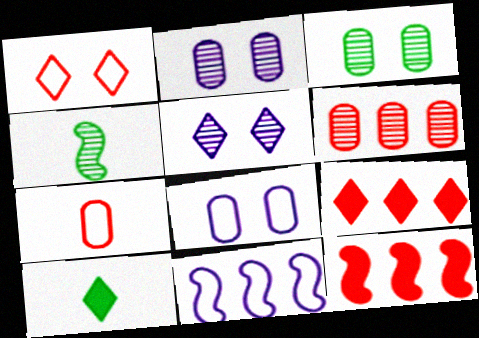[[4, 5, 6], 
[4, 8, 9]]